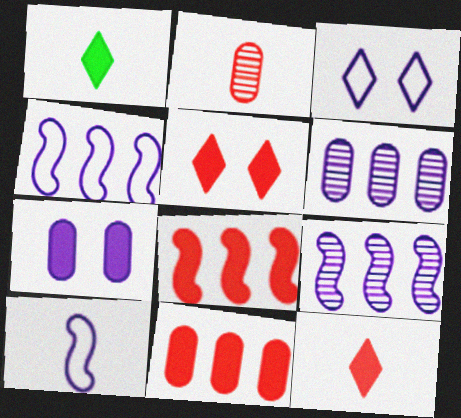[[1, 2, 10], 
[1, 7, 8]]